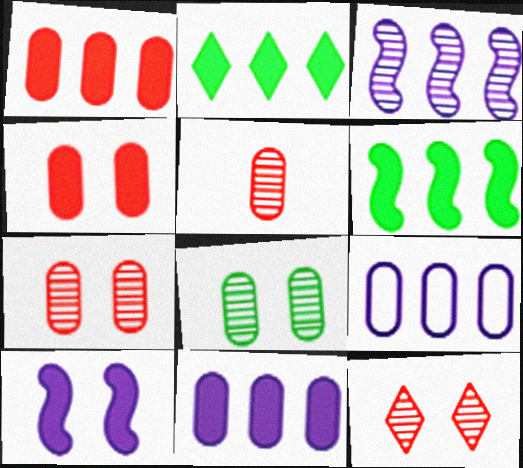[]